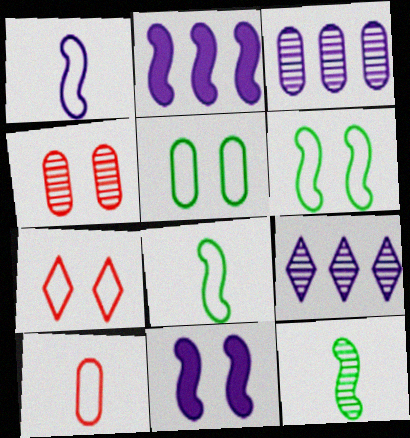[[4, 9, 12]]